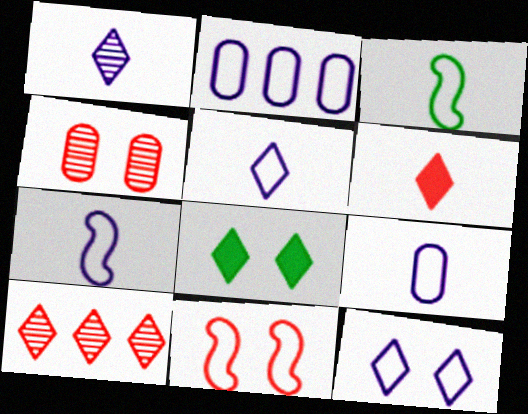[[2, 7, 12], 
[5, 7, 9], 
[5, 8, 10]]